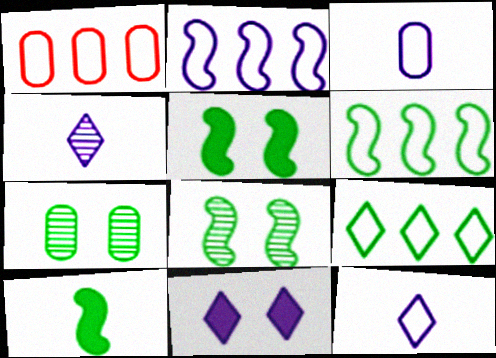[[1, 2, 9], 
[1, 4, 5], 
[6, 8, 10], 
[7, 9, 10]]